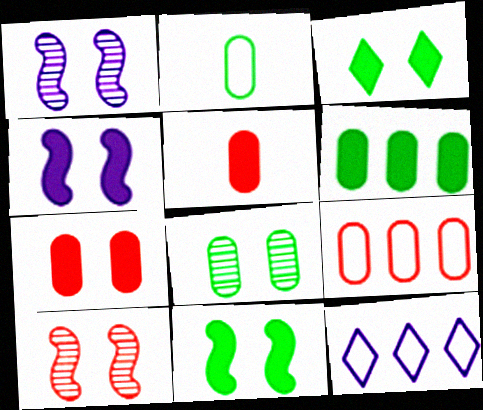[[2, 6, 8], 
[3, 4, 7]]